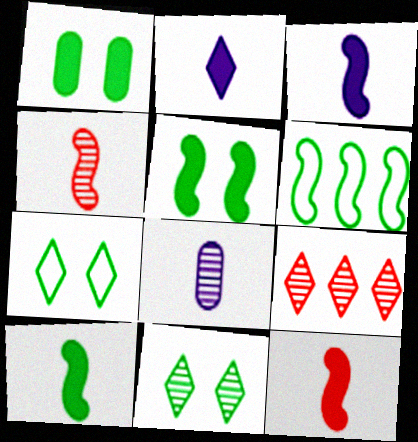[[2, 7, 9], 
[3, 10, 12]]